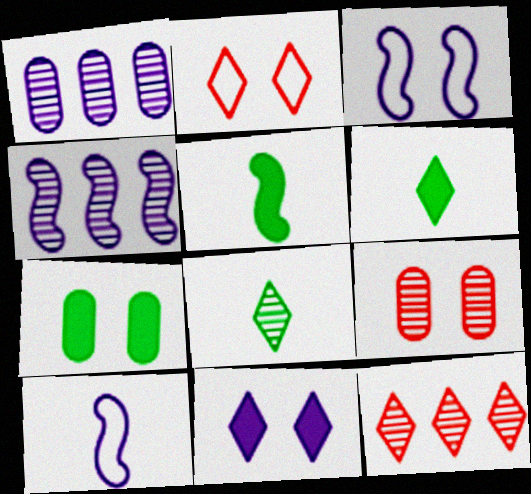[[1, 2, 5], 
[1, 10, 11], 
[4, 8, 9], 
[7, 10, 12]]